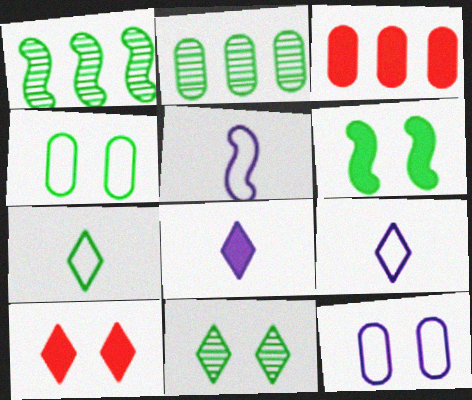[[2, 5, 10], 
[2, 6, 7], 
[3, 5, 11], 
[3, 6, 8], 
[4, 6, 11]]